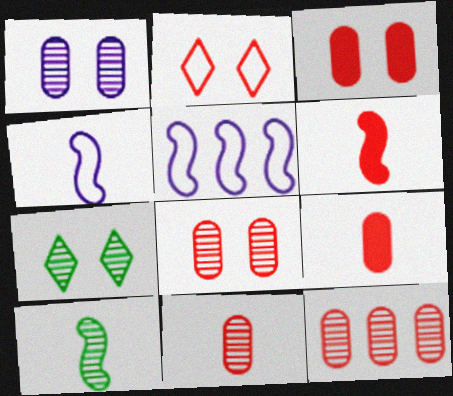[[2, 6, 12], 
[4, 6, 10], 
[5, 7, 9], 
[8, 11, 12]]